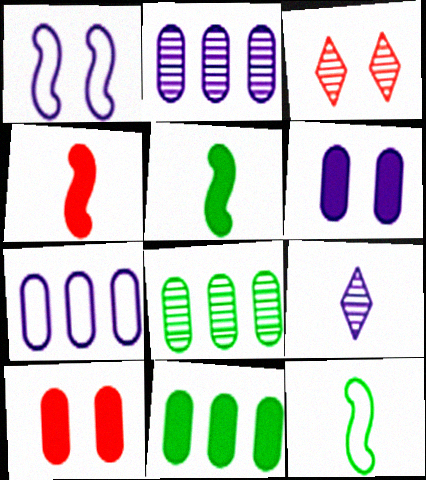[[3, 5, 7]]